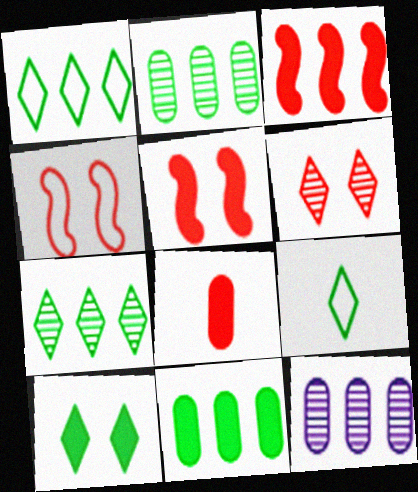[[1, 3, 12], 
[5, 9, 12], 
[7, 9, 10]]